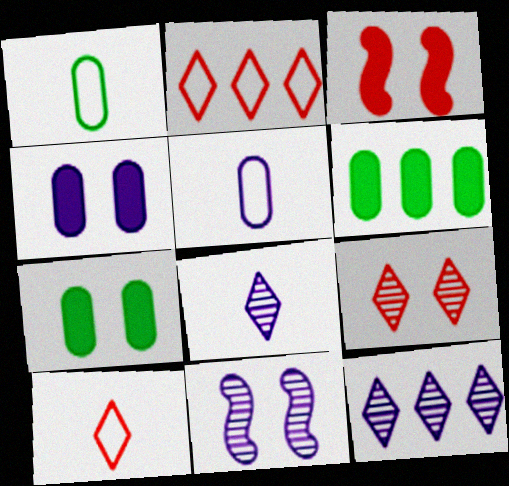[[1, 3, 12], 
[6, 10, 11]]